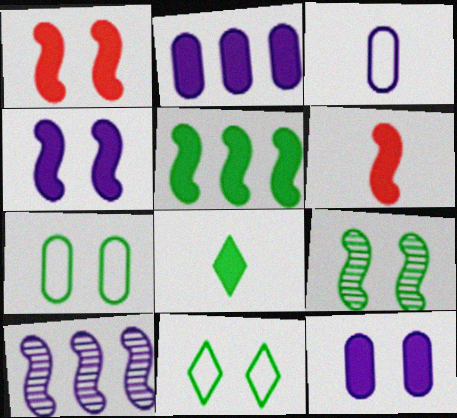[[1, 2, 8], 
[4, 5, 6]]